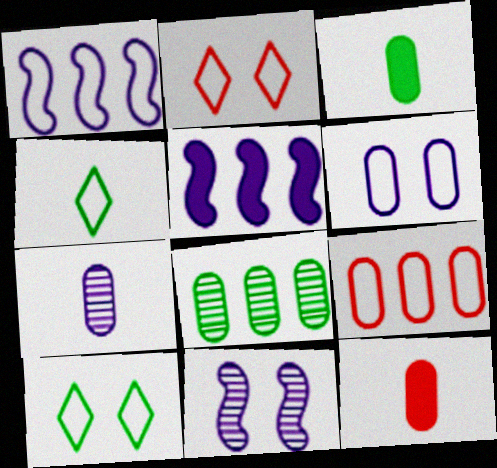[[6, 8, 12]]